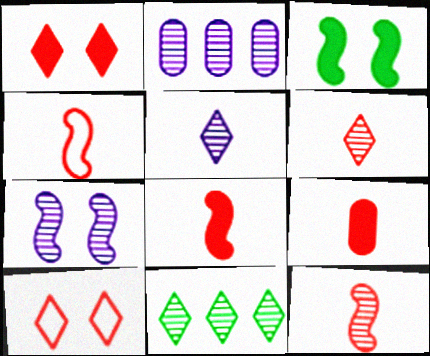[[2, 5, 7], 
[4, 6, 9], 
[4, 8, 12]]